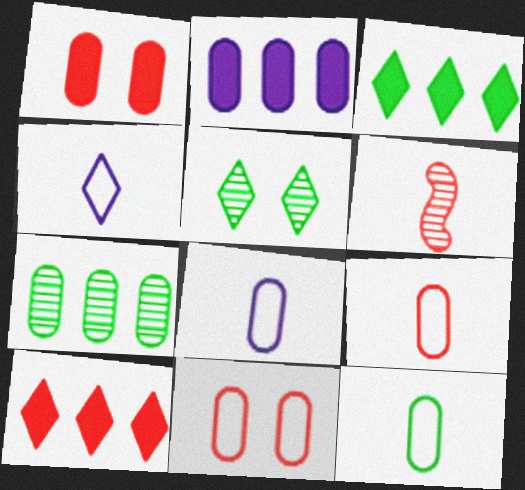[[1, 7, 8], 
[4, 5, 10], 
[6, 10, 11], 
[8, 9, 12]]